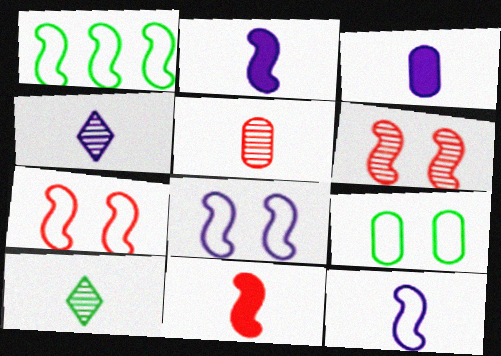[[1, 2, 6], 
[1, 7, 12], 
[3, 4, 12]]